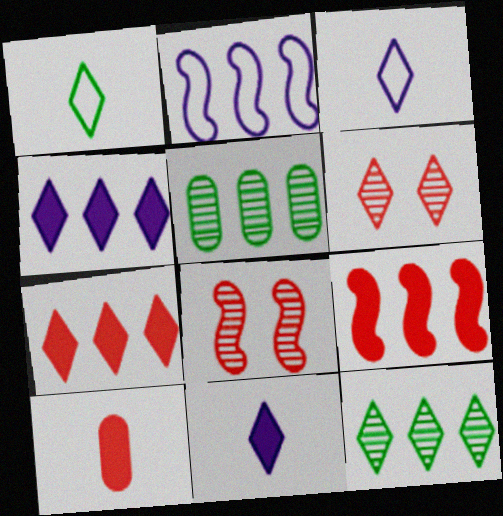[[1, 4, 6], 
[2, 5, 7]]